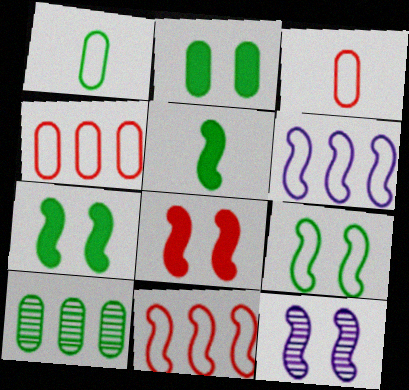[[1, 2, 10], 
[5, 11, 12], 
[8, 9, 12]]